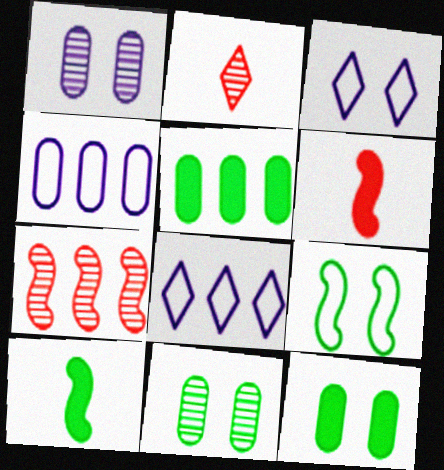[[5, 7, 8], 
[6, 8, 11]]